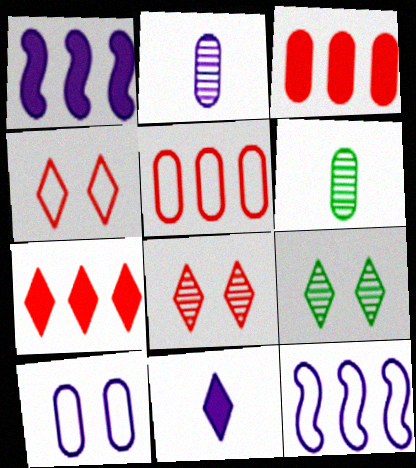[[1, 4, 6], 
[3, 6, 10]]